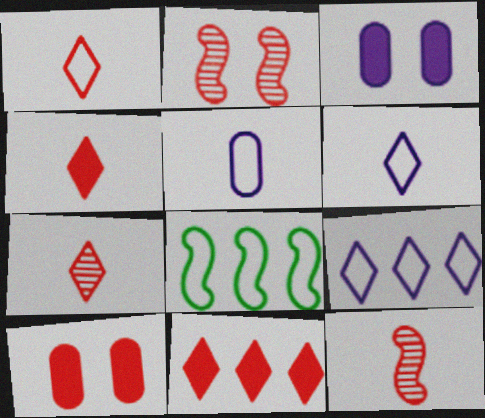[[1, 4, 7], 
[3, 7, 8]]